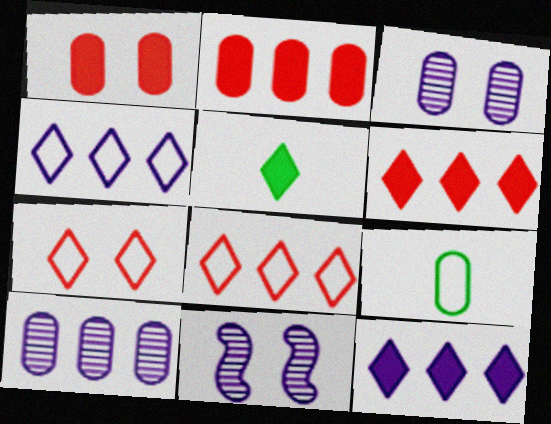[[1, 9, 10], 
[2, 3, 9], 
[6, 9, 11]]